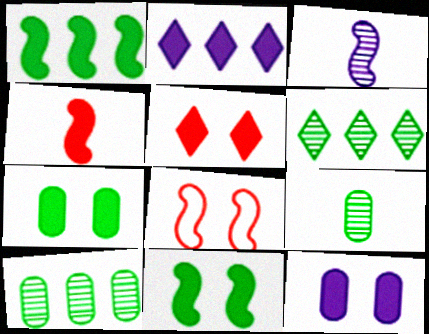[[1, 3, 8], 
[2, 4, 7], 
[2, 8, 9], 
[5, 11, 12]]